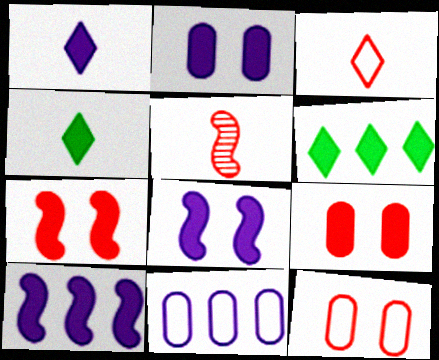[[1, 2, 10], 
[4, 9, 10]]